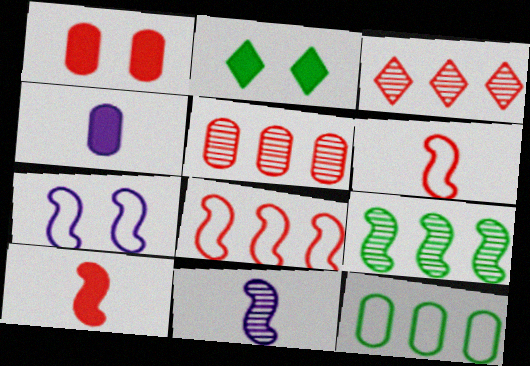[[1, 3, 6], 
[7, 9, 10]]